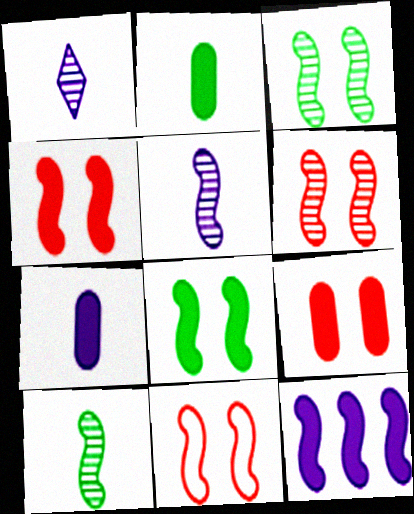[[4, 6, 11], 
[10, 11, 12]]